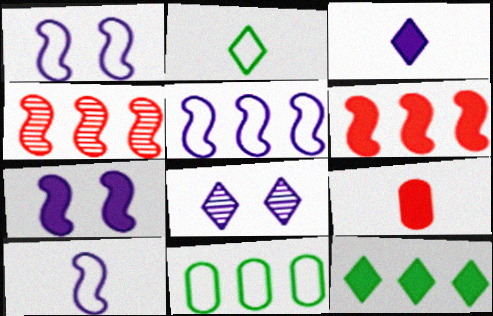[[1, 5, 10], 
[7, 9, 12]]